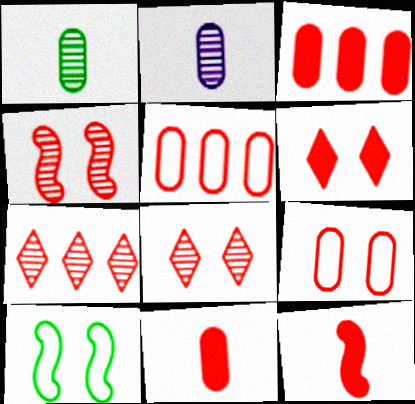[[3, 6, 12], 
[4, 6, 9], 
[5, 8, 12], 
[7, 9, 12]]